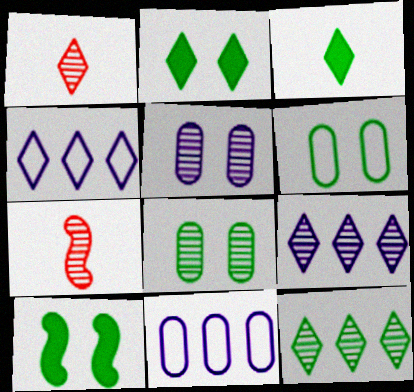[[1, 2, 4], 
[1, 10, 11], 
[2, 7, 11], 
[5, 7, 12], 
[7, 8, 9]]